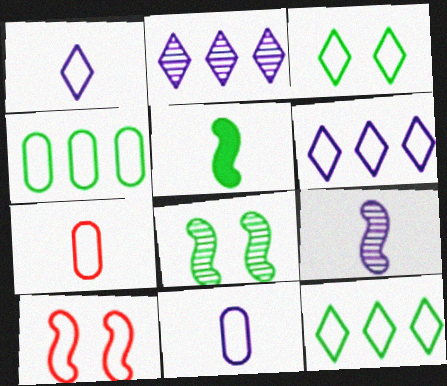[[1, 4, 10], 
[10, 11, 12]]